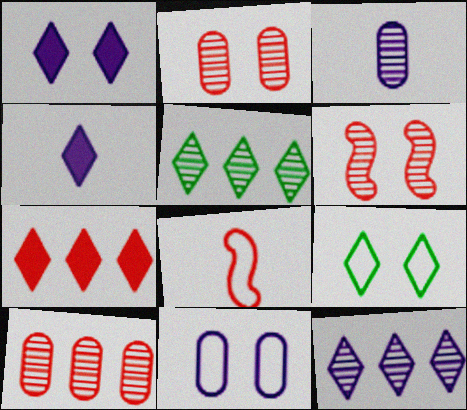[[2, 7, 8], 
[3, 5, 6]]